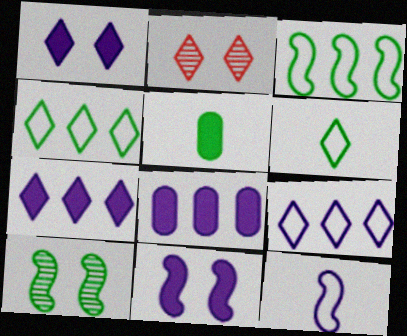[[2, 6, 7], 
[4, 5, 10]]